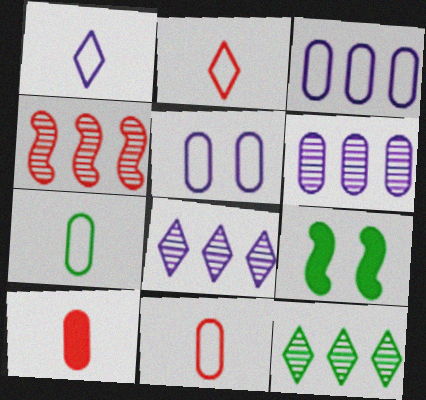[[2, 6, 9], 
[4, 6, 12], 
[7, 9, 12], 
[8, 9, 11]]